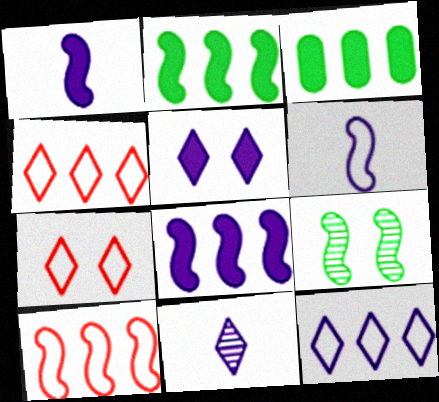[[1, 9, 10], 
[5, 11, 12]]